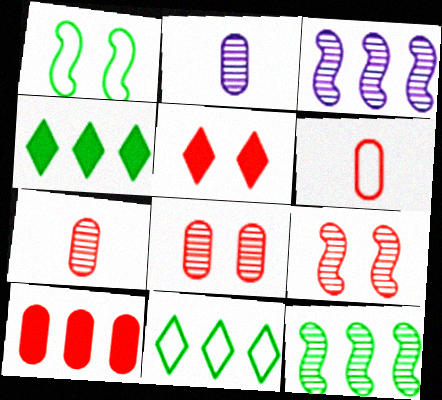[[3, 10, 11], 
[6, 8, 10]]